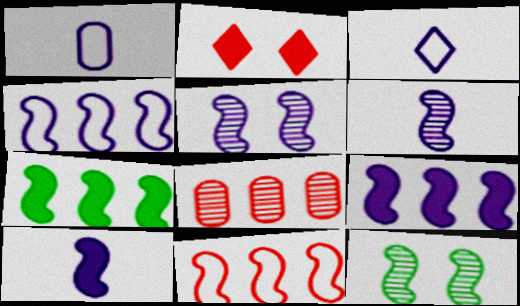[[4, 5, 10], 
[10, 11, 12]]